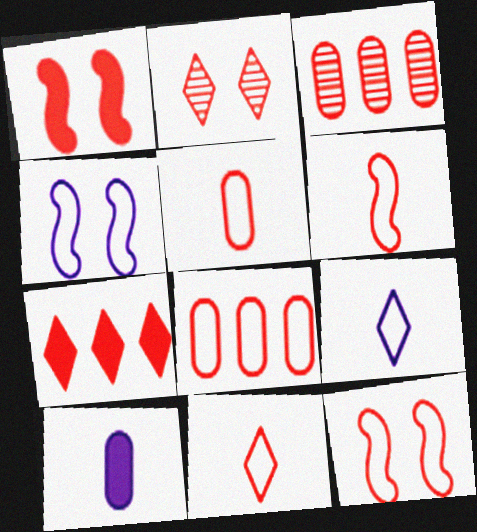[[1, 3, 11], 
[2, 7, 11], 
[5, 6, 11], 
[8, 11, 12]]